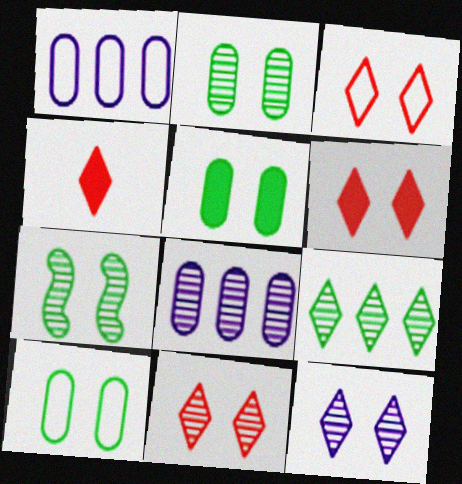[[1, 4, 7], 
[2, 5, 10], 
[3, 6, 11]]